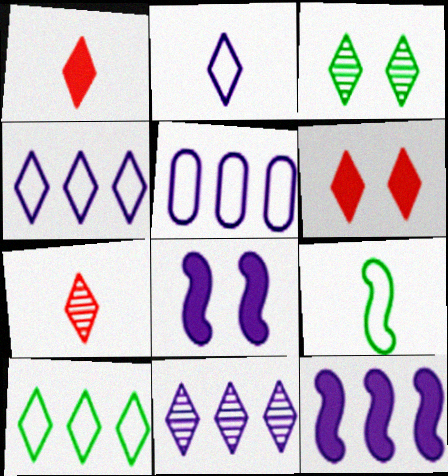[[1, 3, 4], 
[3, 7, 11], 
[5, 11, 12]]